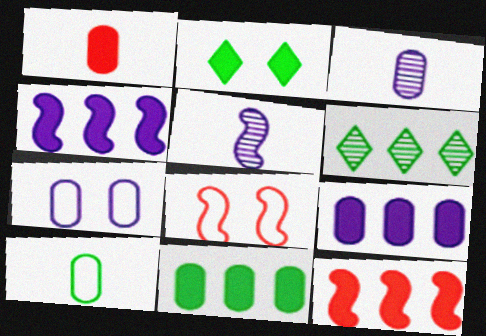[[1, 2, 4], 
[1, 3, 10], 
[3, 7, 9]]